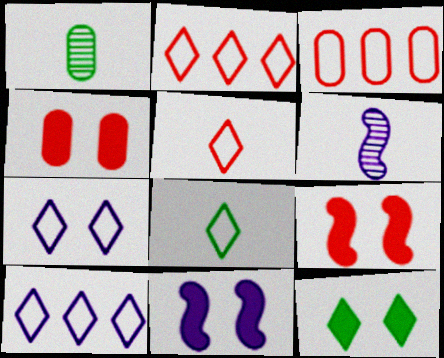[[1, 2, 11], 
[1, 9, 10], 
[2, 7, 8], 
[3, 6, 12], 
[4, 11, 12]]